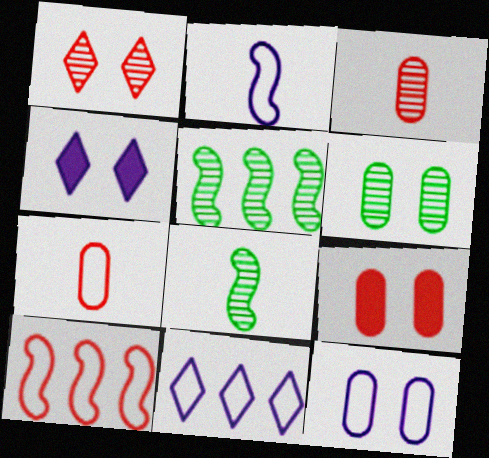[[2, 11, 12], 
[4, 5, 7], 
[6, 9, 12], 
[8, 9, 11]]